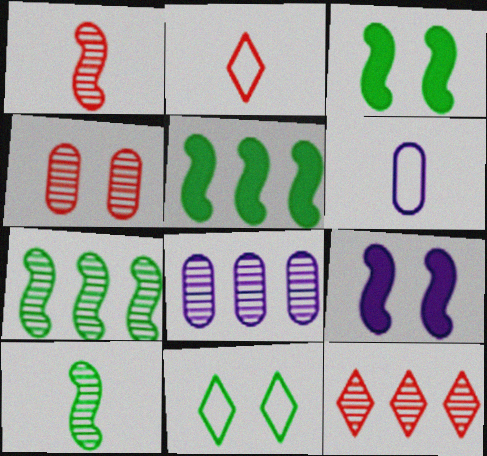[[1, 4, 12], 
[2, 3, 8], 
[3, 6, 12], 
[4, 9, 11], 
[7, 8, 12]]